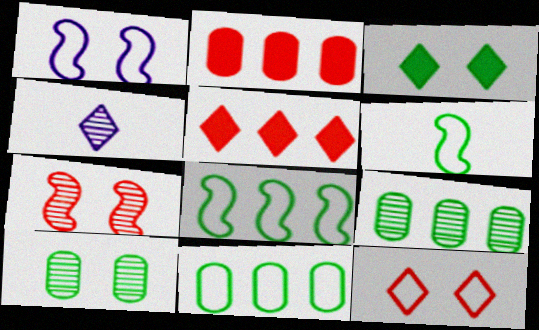[[3, 6, 9], 
[4, 7, 9]]